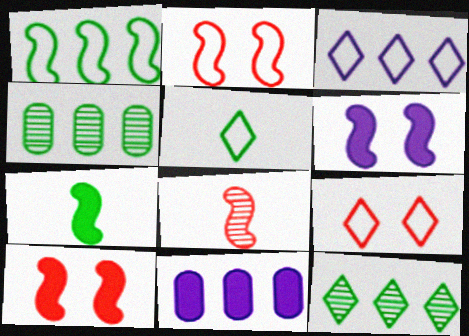[[1, 6, 8], 
[3, 5, 9]]